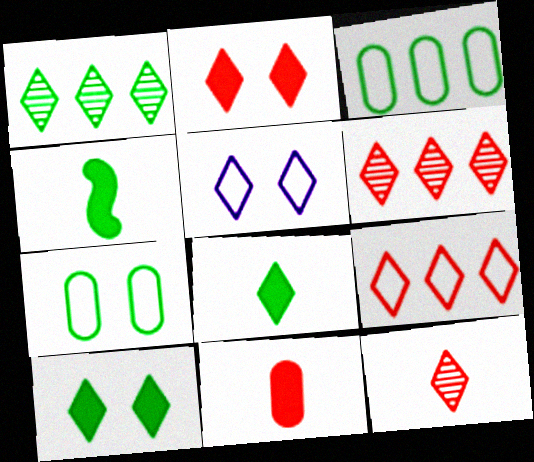[[1, 4, 7], 
[2, 9, 12], 
[5, 6, 8]]